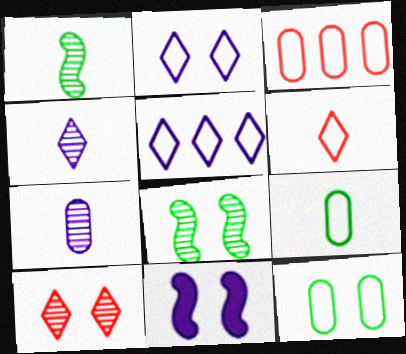[[5, 7, 11], 
[10, 11, 12]]